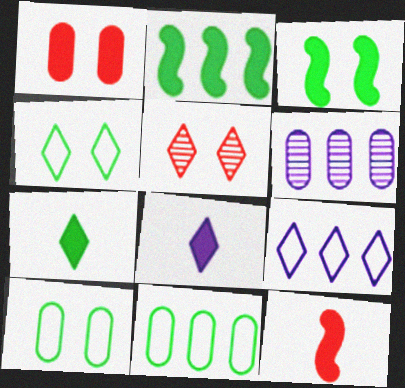[[1, 2, 8], 
[4, 6, 12], 
[5, 7, 9]]